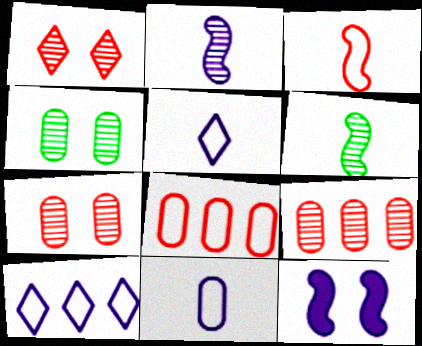[]